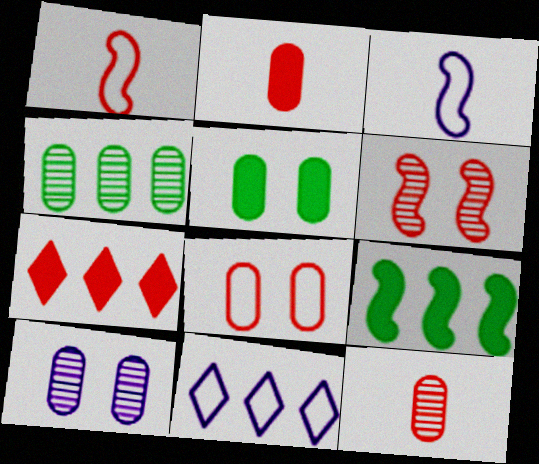[[3, 6, 9], 
[4, 10, 12], 
[5, 8, 10]]